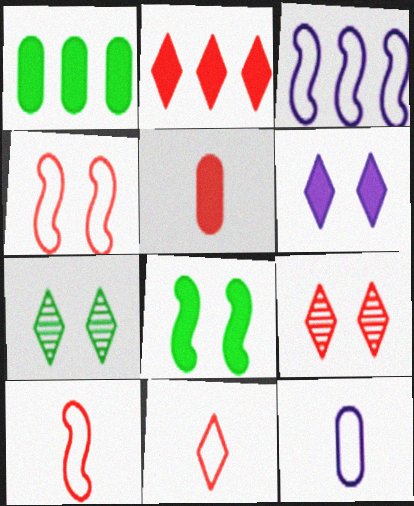[[2, 9, 11], 
[3, 5, 7]]